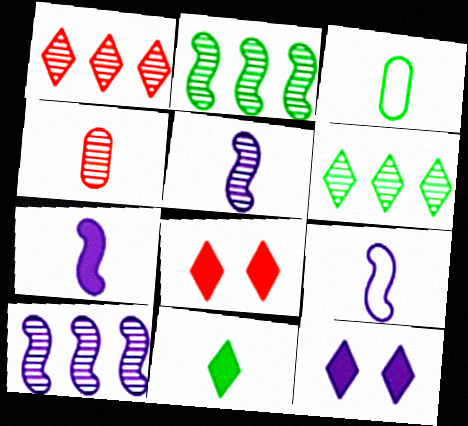[[3, 8, 10], 
[4, 9, 11], 
[5, 7, 9]]